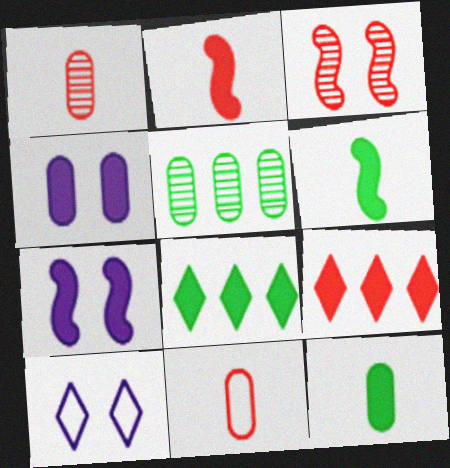[[2, 4, 8], 
[2, 5, 10], 
[3, 9, 11], 
[4, 5, 11], 
[4, 6, 9], 
[7, 9, 12]]